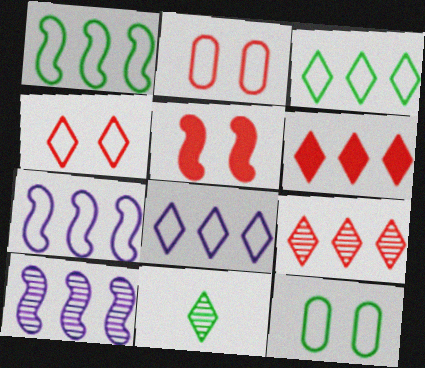[]